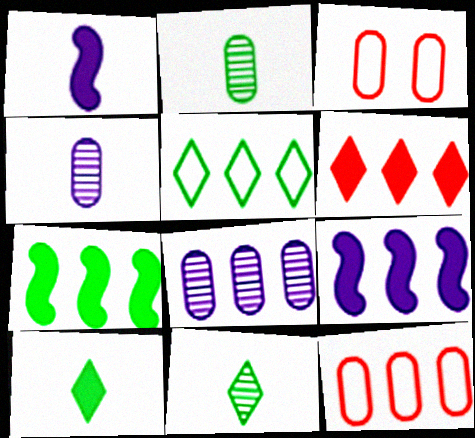[[3, 9, 11]]